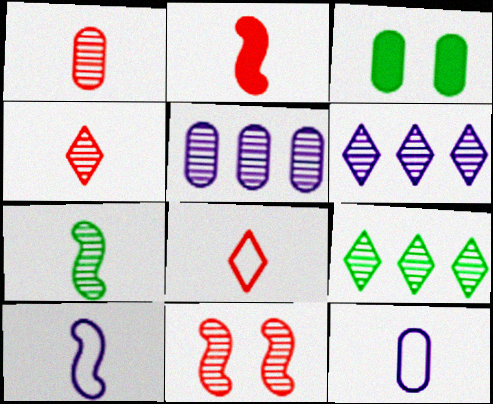[[1, 2, 8], 
[2, 7, 10]]